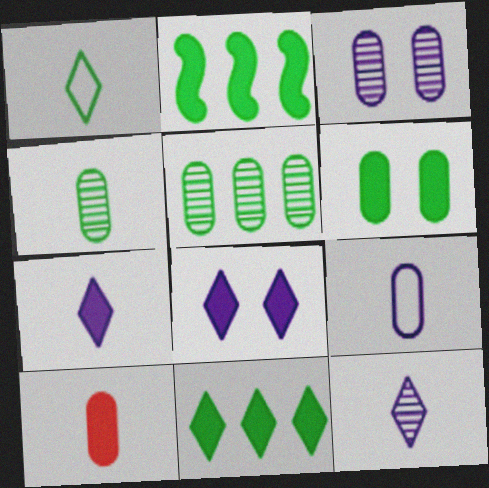[[2, 8, 10], 
[4, 9, 10]]